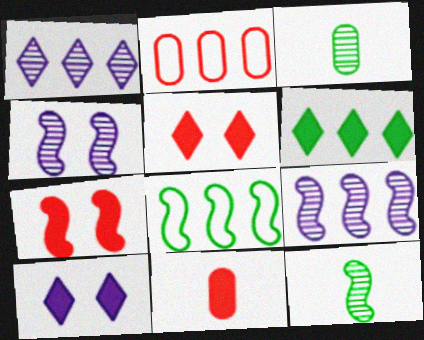[[2, 6, 9], 
[2, 10, 12]]